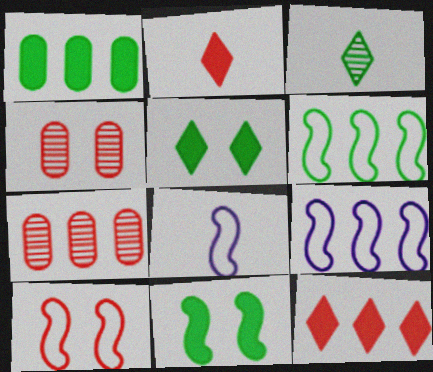[[2, 7, 10], 
[5, 7, 8], 
[6, 8, 10]]